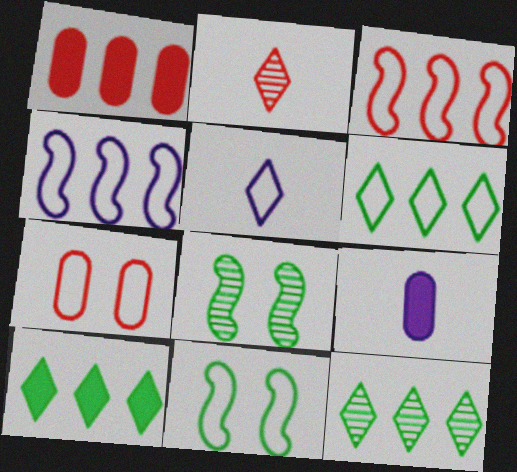[[1, 4, 12], 
[1, 5, 8], 
[6, 10, 12]]